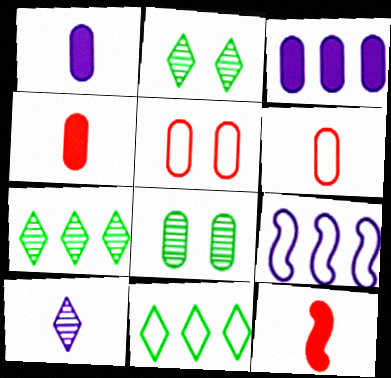[[2, 4, 9], 
[3, 6, 8]]